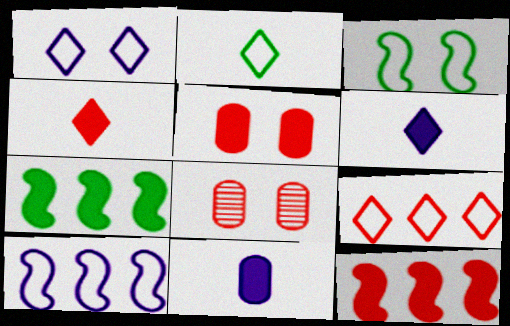[[1, 2, 9], 
[4, 5, 12], 
[5, 6, 7]]